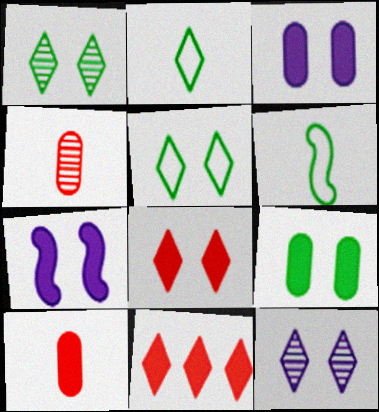[[2, 11, 12], 
[5, 8, 12], 
[7, 8, 9]]